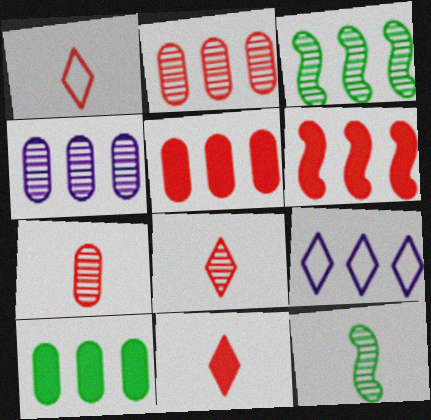[[1, 8, 11], 
[3, 5, 9]]